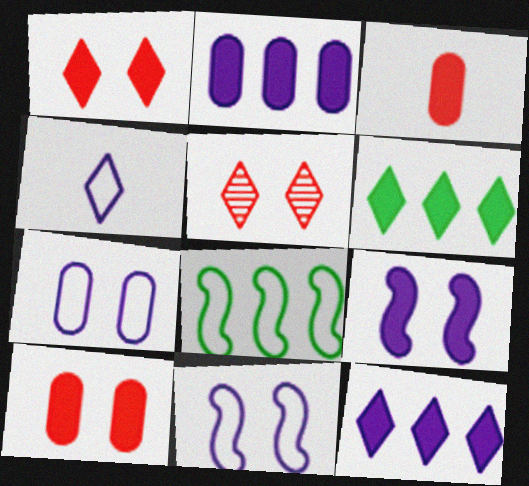[[3, 6, 9], 
[4, 5, 6]]